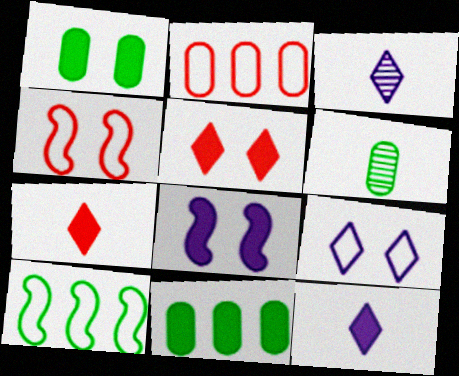[[1, 5, 8], 
[3, 4, 11], 
[7, 8, 11]]